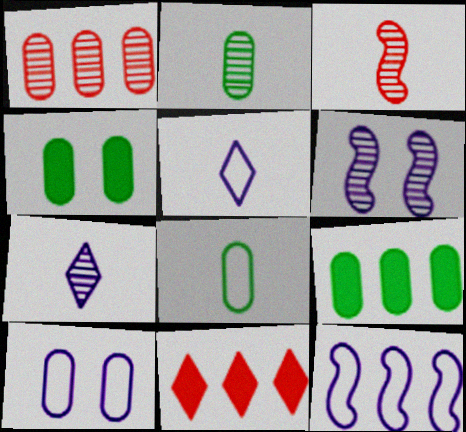[[2, 3, 7], 
[5, 10, 12], 
[6, 8, 11]]